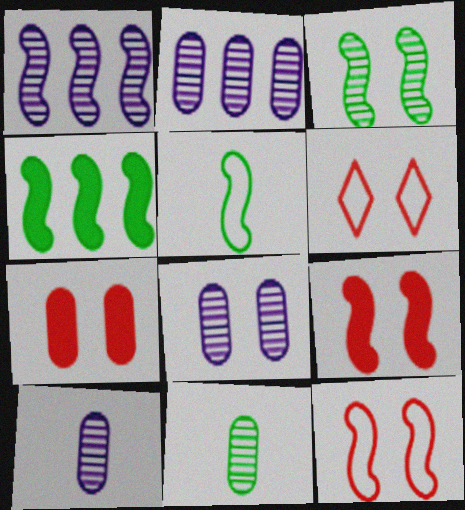[[1, 5, 9], 
[2, 8, 10], 
[3, 4, 5], 
[4, 6, 10]]